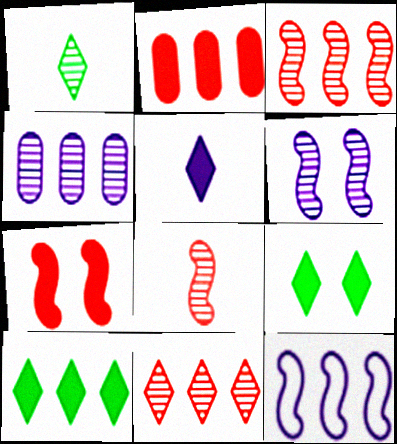[]